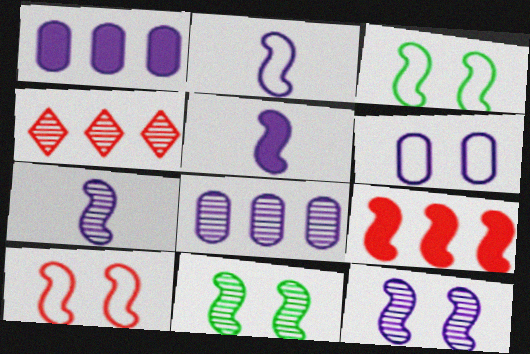[[2, 5, 7], 
[2, 9, 11], 
[3, 7, 9]]